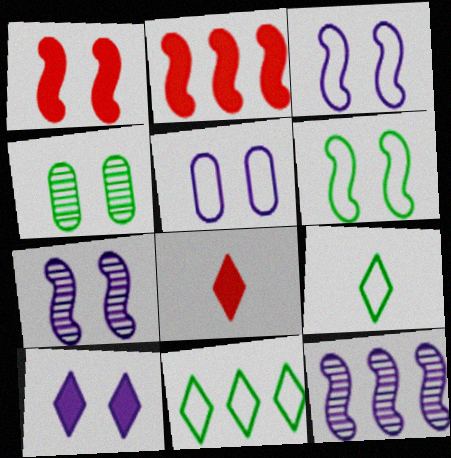[[1, 6, 7], 
[5, 7, 10]]